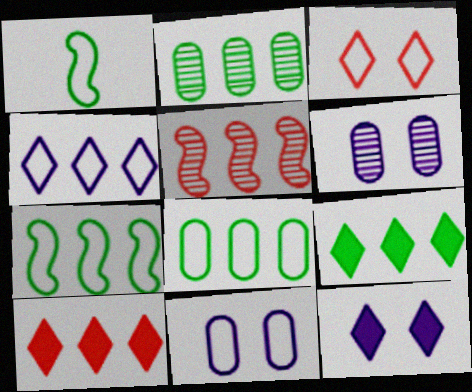[[1, 6, 10], 
[2, 7, 9]]